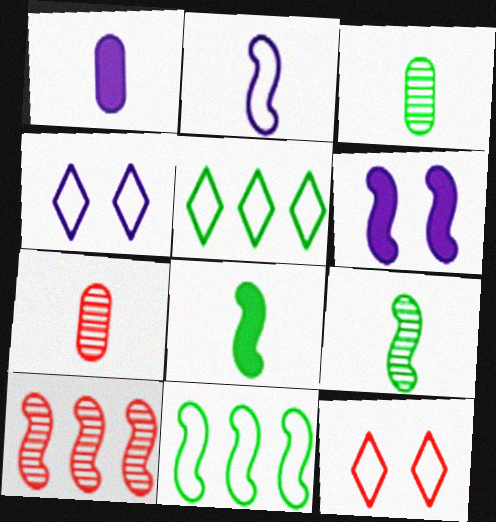[[5, 6, 7]]